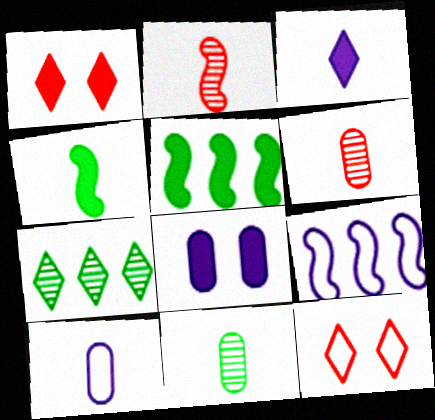[[1, 9, 11], 
[3, 7, 12]]